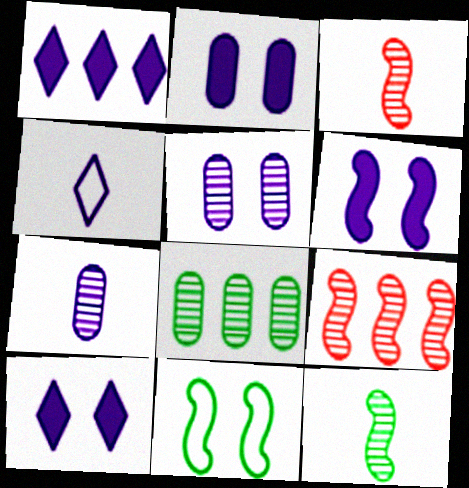[[2, 6, 10]]